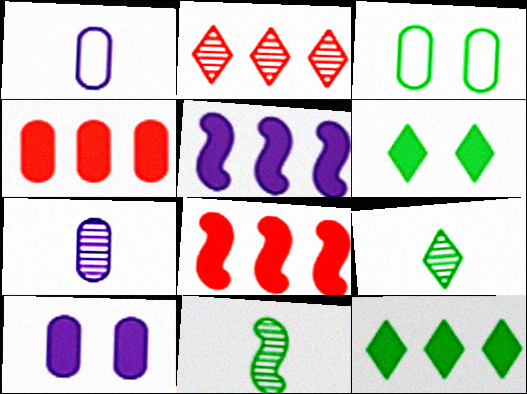[[3, 4, 7], 
[3, 11, 12], 
[4, 5, 12]]